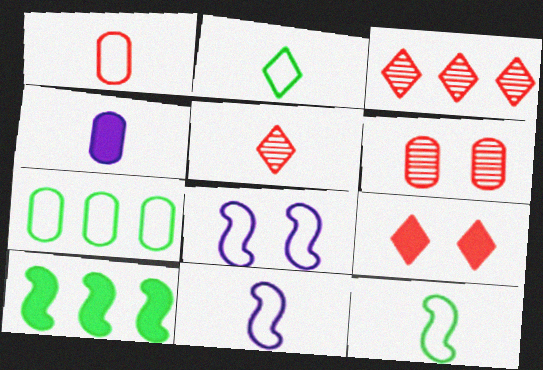[[1, 2, 11], 
[4, 5, 12], 
[4, 6, 7], 
[4, 9, 10]]